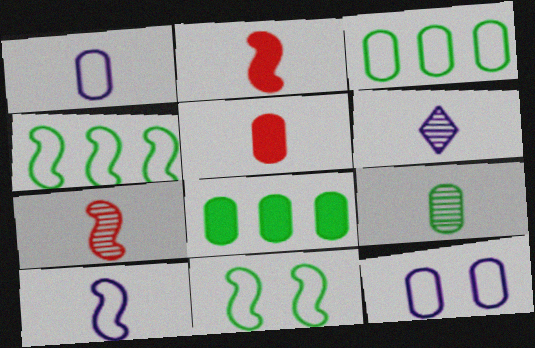[[1, 5, 9], 
[6, 7, 9]]